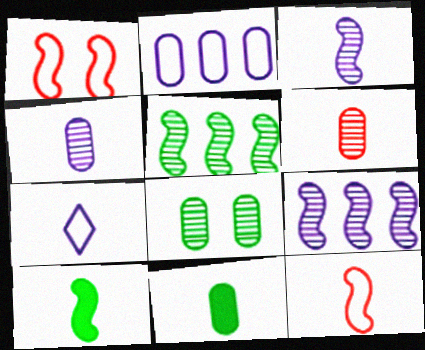[[1, 9, 10], 
[3, 10, 12], 
[6, 7, 10]]